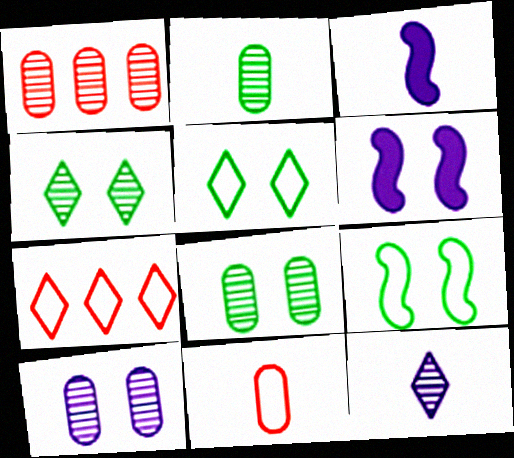[[1, 2, 10], 
[1, 3, 5], 
[2, 6, 7], 
[3, 7, 8]]